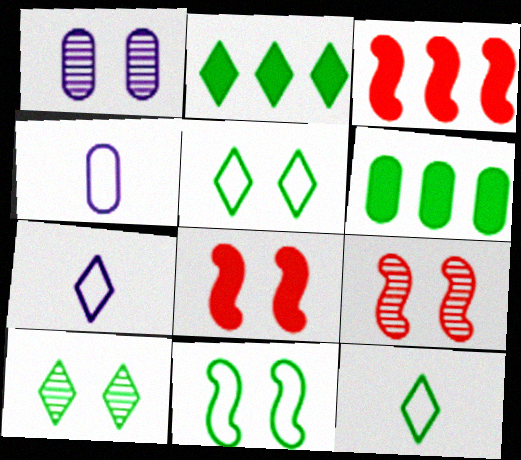[[1, 3, 12], 
[1, 5, 8], 
[1, 9, 10], 
[2, 4, 9], 
[2, 10, 12], 
[3, 4, 10], 
[6, 7, 9]]